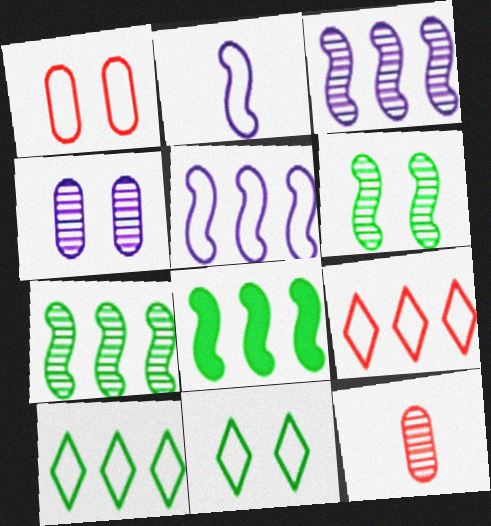[[1, 2, 10]]